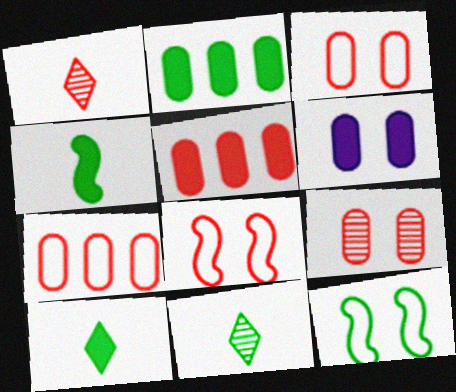[[1, 5, 8], 
[2, 11, 12]]